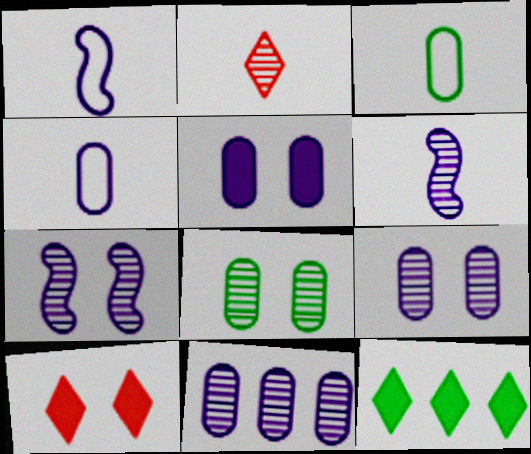[[4, 5, 11]]